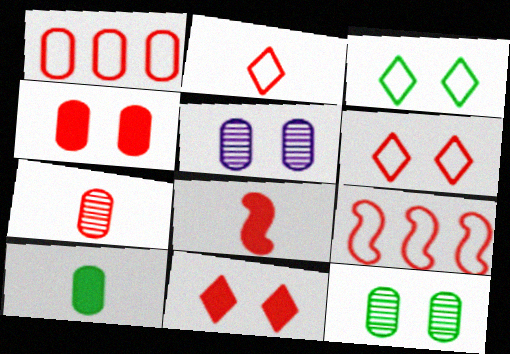[[1, 4, 7], 
[1, 5, 10], 
[2, 7, 8], 
[7, 9, 11]]